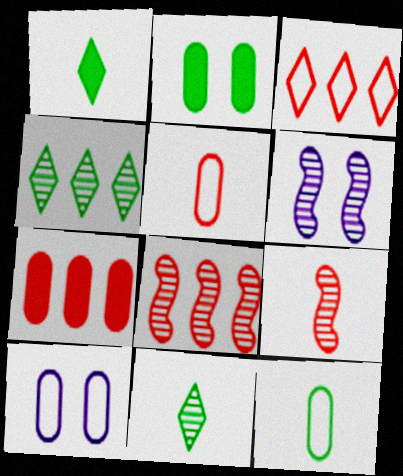[[1, 8, 10], 
[3, 7, 8]]